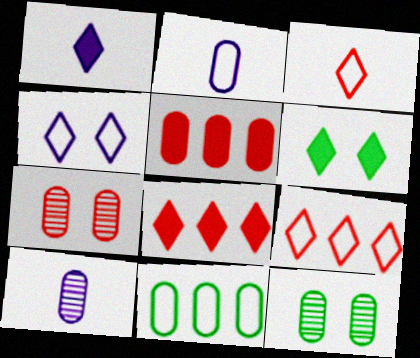[[1, 6, 8], 
[2, 5, 12]]